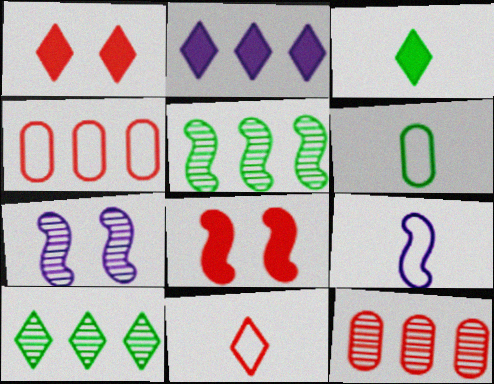[[1, 2, 3], 
[2, 4, 5], 
[3, 4, 7], 
[5, 8, 9], 
[6, 9, 11], 
[8, 11, 12]]